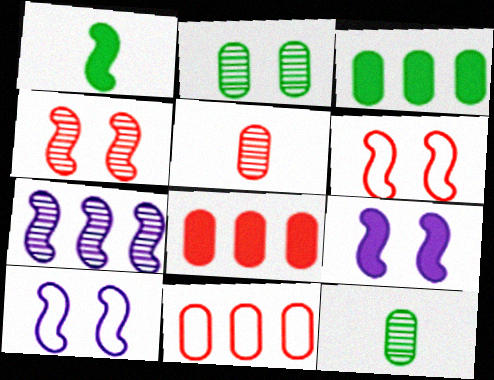[[1, 6, 7]]